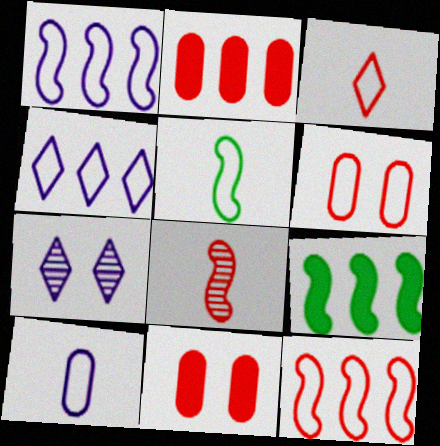[[2, 5, 7], 
[3, 5, 10], 
[3, 6, 12], 
[4, 5, 6]]